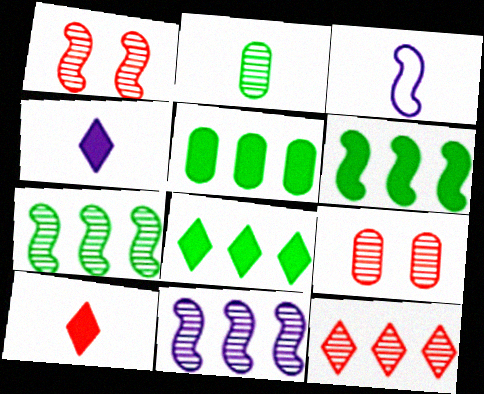[[1, 3, 6], 
[2, 3, 10], 
[3, 8, 9], 
[5, 6, 8]]